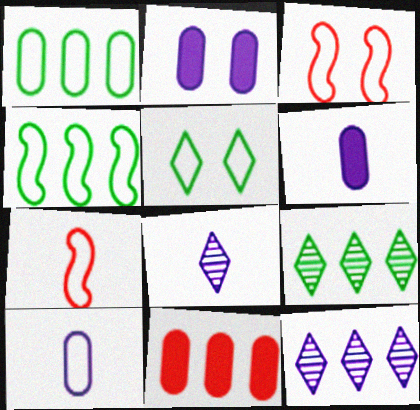[[2, 7, 9], 
[3, 6, 9], 
[4, 11, 12]]